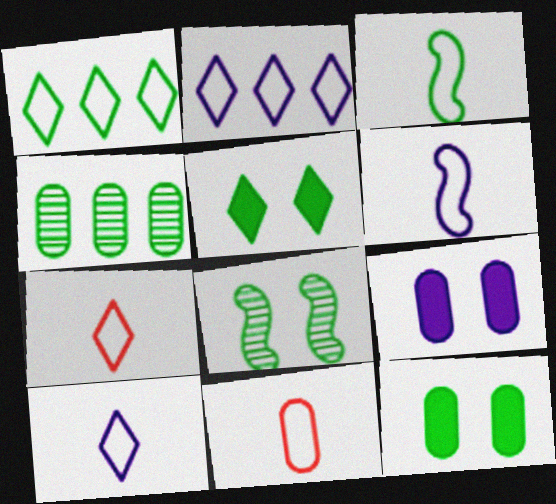[[3, 4, 5], 
[3, 10, 11], 
[4, 9, 11]]